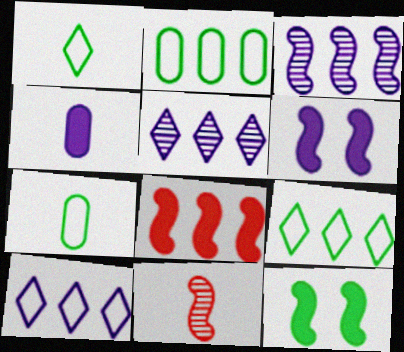[[1, 4, 11], 
[2, 5, 8]]